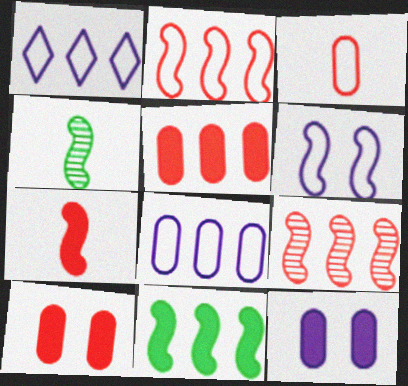[[1, 4, 10]]